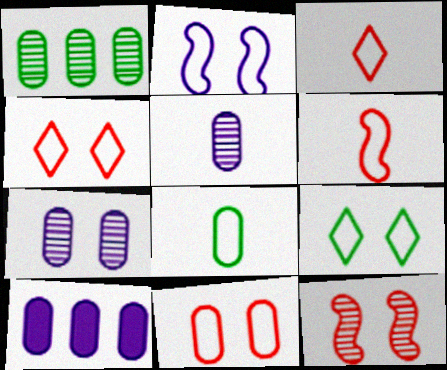[[2, 9, 11]]